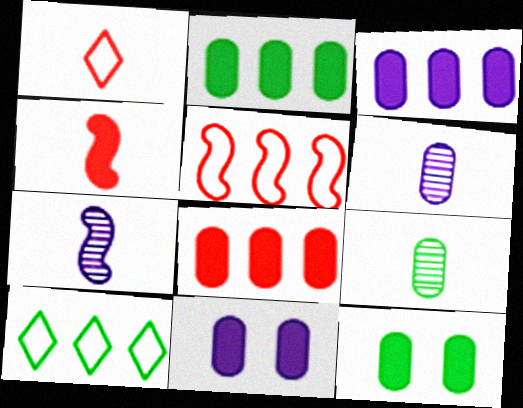[[2, 3, 8]]